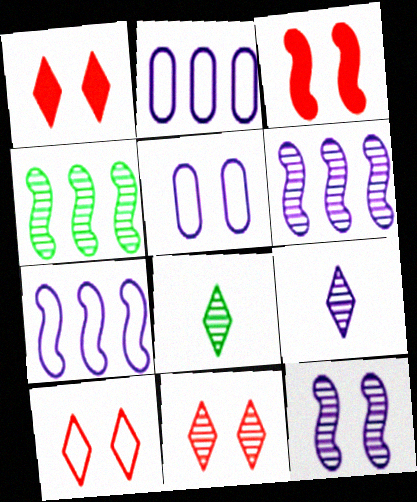[[1, 10, 11], 
[2, 3, 8]]